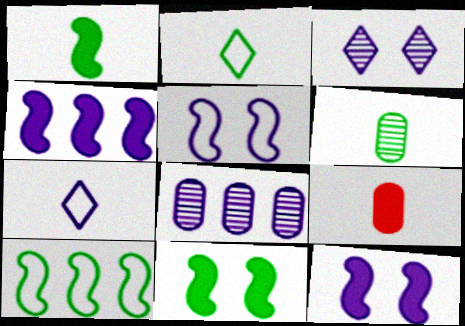[[1, 2, 6], 
[3, 9, 10], 
[7, 8, 12]]